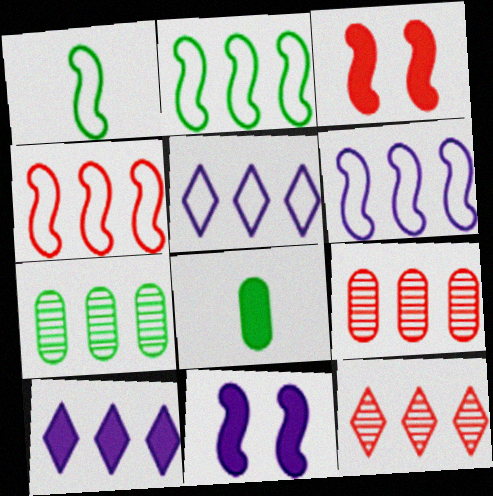[[2, 4, 6], 
[2, 9, 10], 
[3, 8, 10], 
[4, 7, 10]]